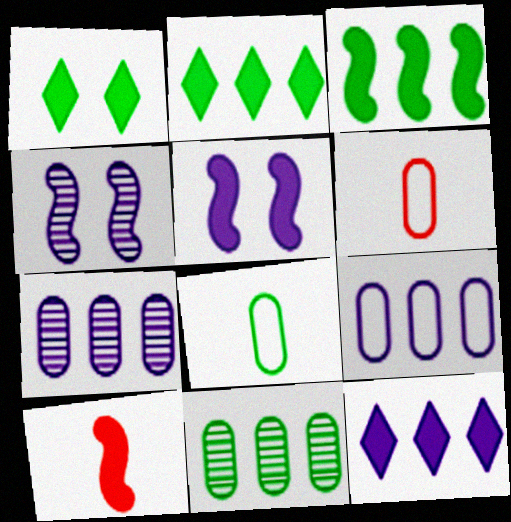[[2, 4, 6], 
[3, 5, 10]]